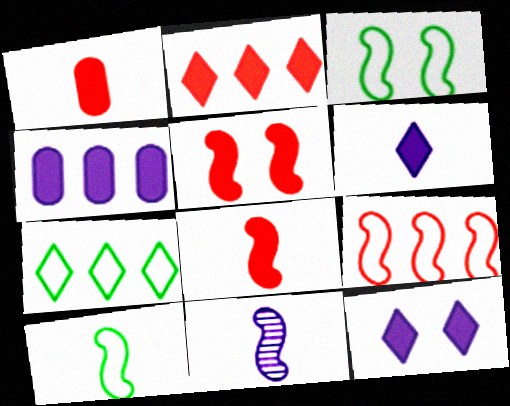[[1, 2, 5], 
[8, 10, 11]]